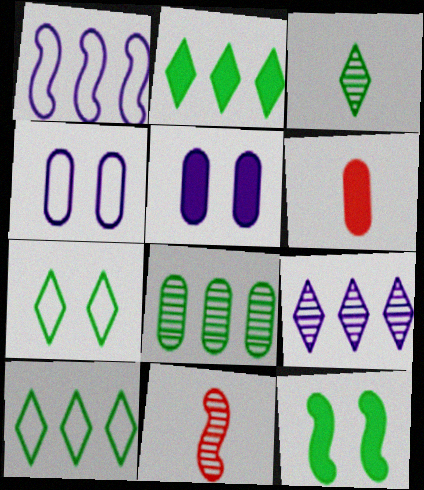[[1, 11, 12], 
[2, 3, 7], 
[2, 4, 11], 
[4, 6, 8], 
[5, 10, 11]]